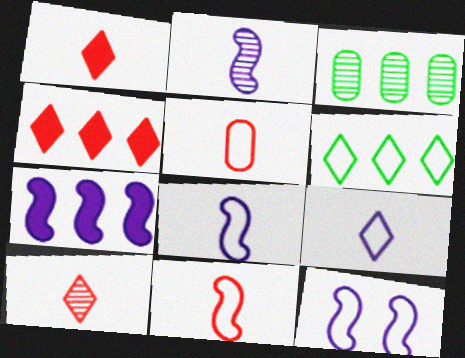[[1, 3, 12], 
[2, 7, 12], 
[5, 6, 12]]